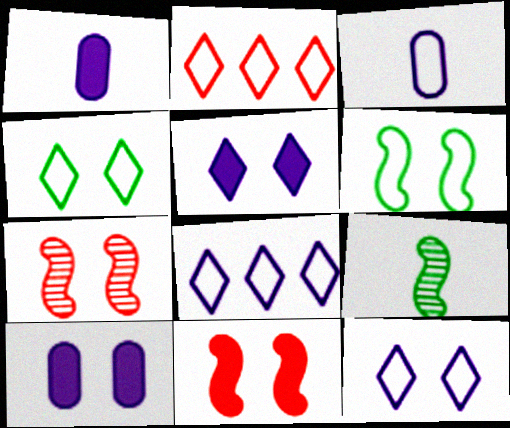[[2, 3, 6], 
[2, 9, 10], 
[4, 7, 10]]